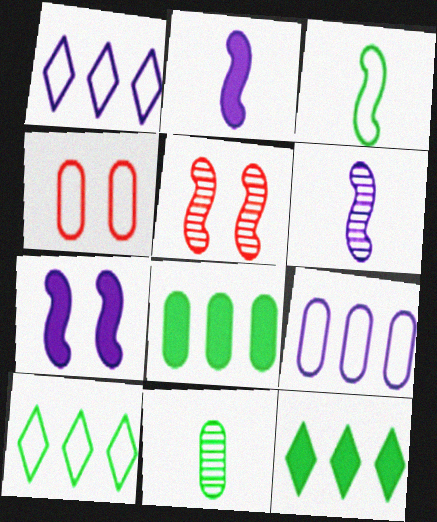[[1, 3, 4], 
[4, 6, 12]]